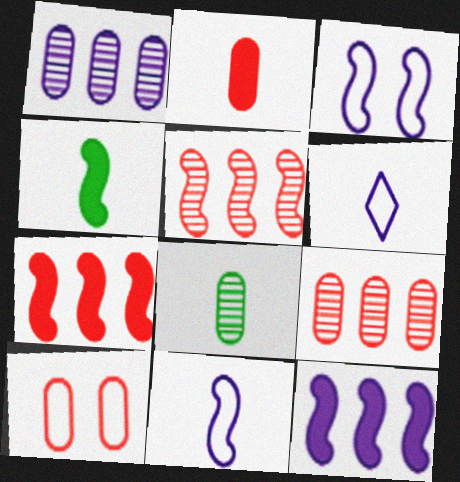[[2, 9, 10], 
[3, 4, 5]]